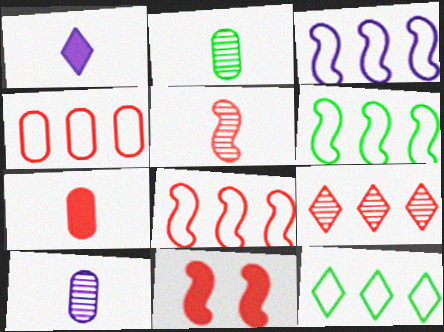[[3, 4, 12], 
[3, 6, 8], 
[5, 8, 11], 
[10, 11, 12]]